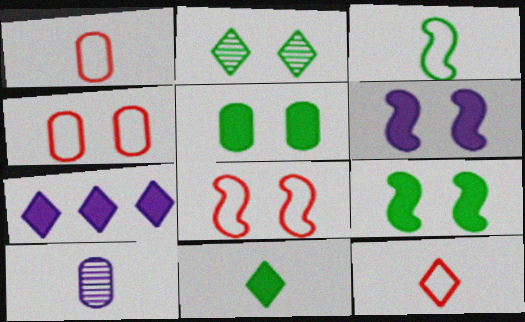[[2, 4, 6], 
[2, 7, 12]]